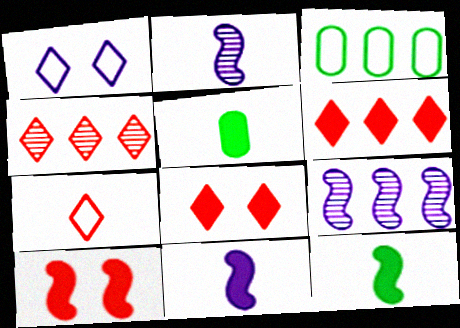[[2, 3, 8], 
[2, 5, 7], 
[3, 6, 9], 
[4, 7, 8]]